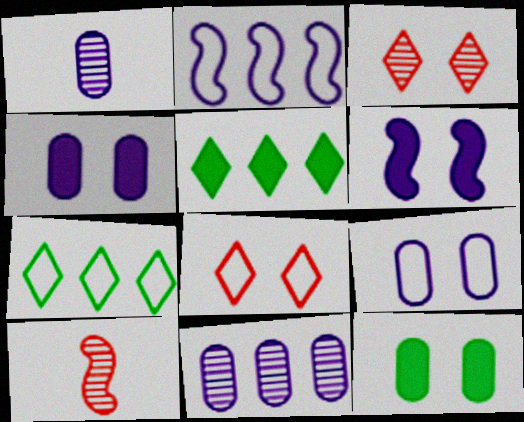[[4, 7, 10], 
[5, 9, 10]]